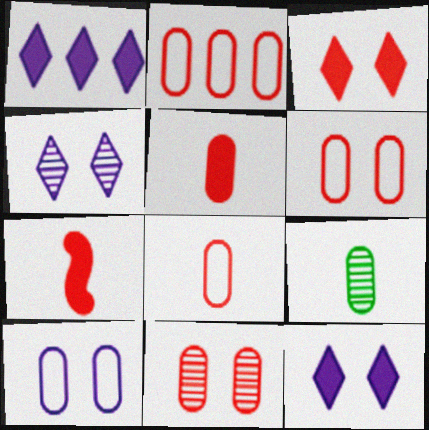[[2, 5, 11], 
[2, 6, 8]]